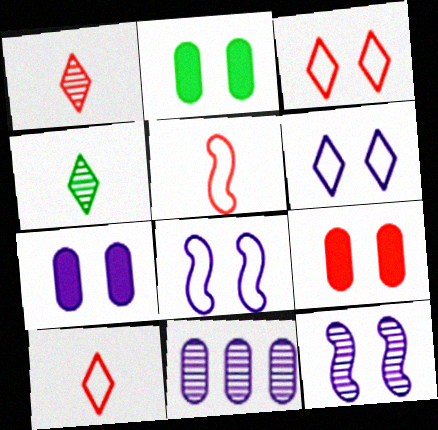[[2, 3, 12], 
[2, 7, 9], 
[6, 7, 12]]